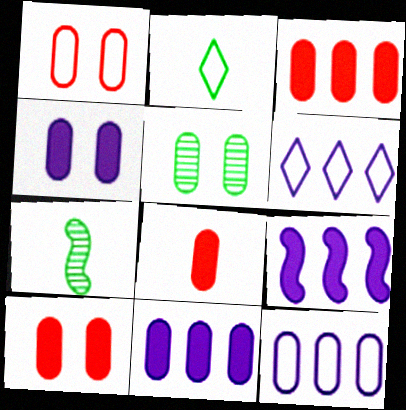[[1, 4, 5], 
[3, 8, 10], 
[5, 8, 12], 
[6, 7, 10]]